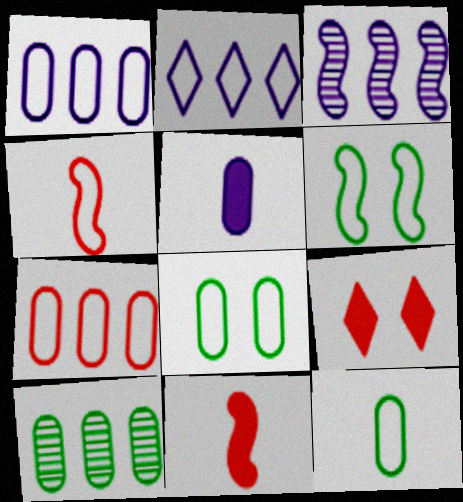[[2, 4, 8], 
[3, 6, 11], 
[3, 9, 12]]